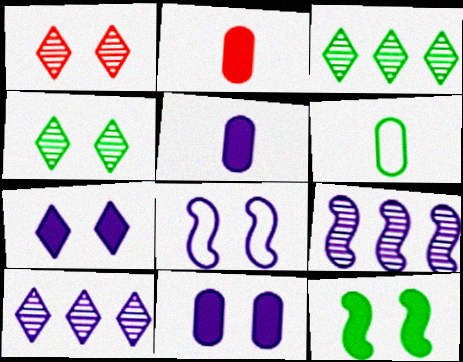[[2, 3, 8], 
[3, 6, 12], 
[5, 8, 10]]